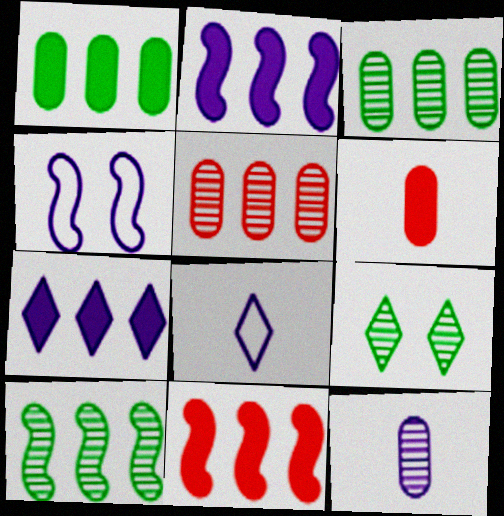[[1, 7, 11], 
[4, 7, 12]]